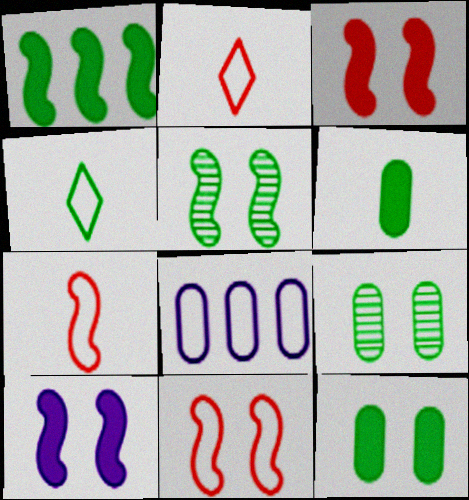[[1, 4, 9], 
[4, 8, 11], 
[5, 10, 11]]